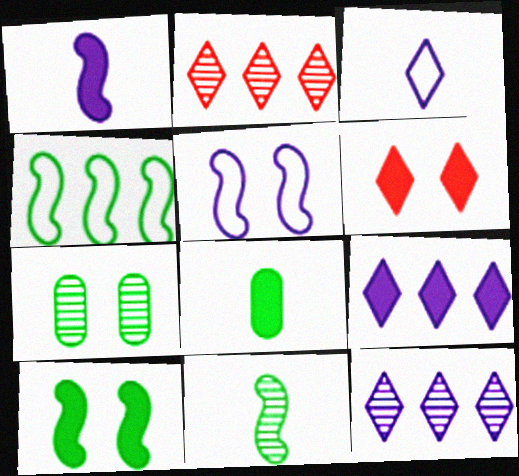[[2, 5, 8], 
[4, 10, 11], 
[5, 6, 7]]